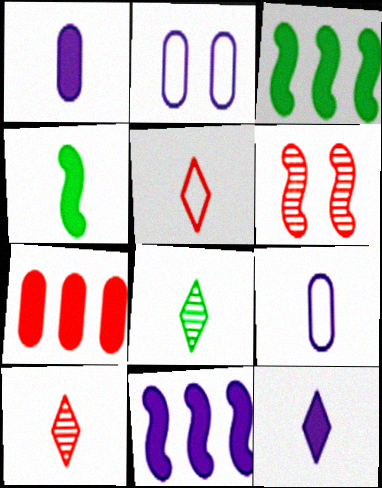[[2, 3, 10], 
[4, 9, 10], 
[5, 6, 7], 
[5, 8, 12]]